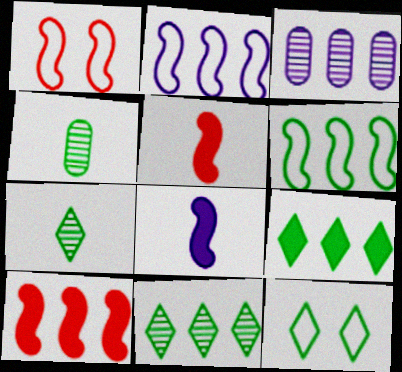[[3, 5, 12], 
[7, 9, 12]]